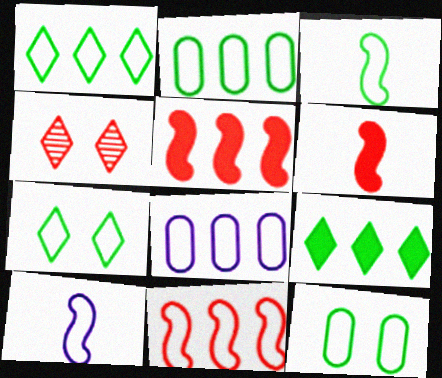[[1, 3, 12], 
[1, 8, 11], 
[2, 3, 7]]